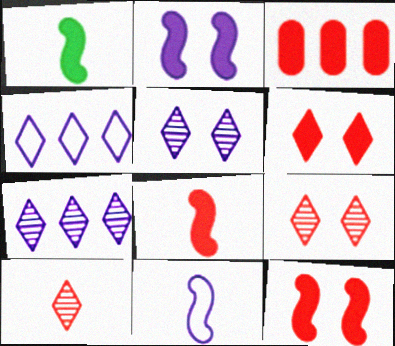[[3, 6, 8]]